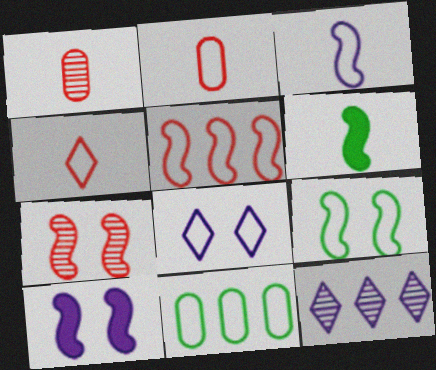[[3, 5, 9], 
[7, 9, 10]]